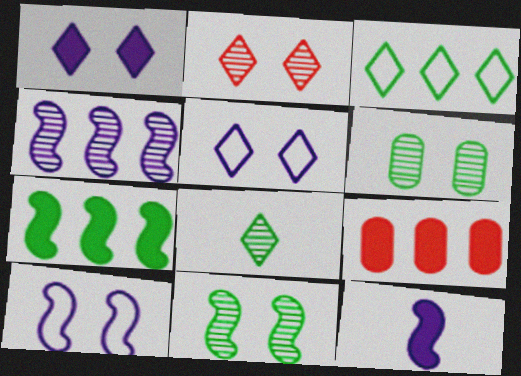[[3, 4, 9], 
[4, 10, 12], 
[8, 9, 10]]